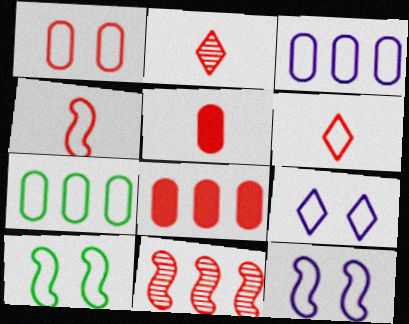[[1, 9, 10], 
[2, 4, 5], 
[3, 6, 10], 
[4, 7, 9], 
[6, 7, 12]]